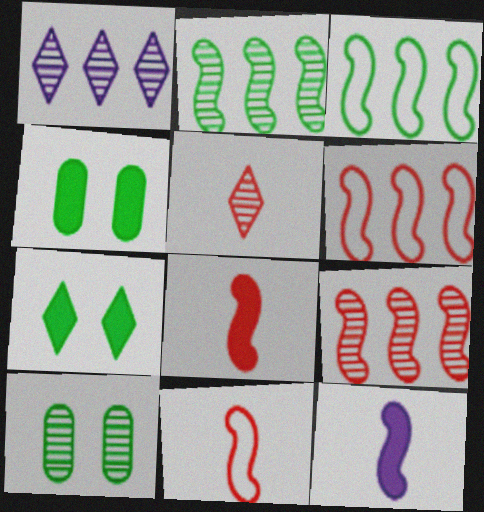[[1, 4, 11]]